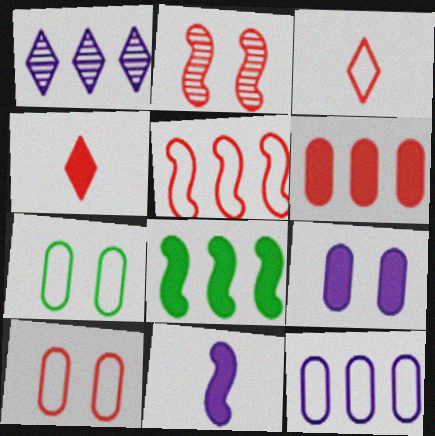[[2, 3, 6], 
[3, 5, 10], 
[4, 8, 9]]